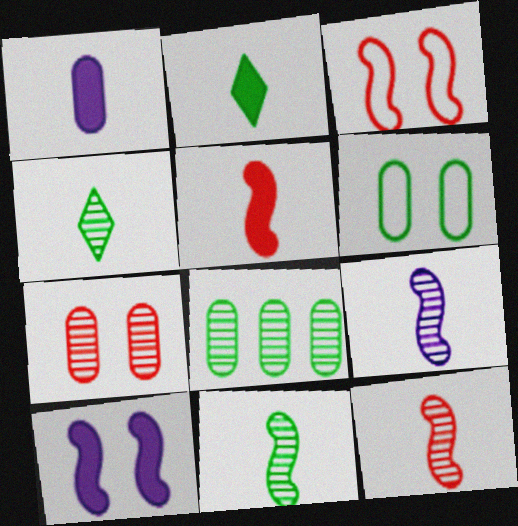[[1, 2, 5], 
[9, 11, 12]]